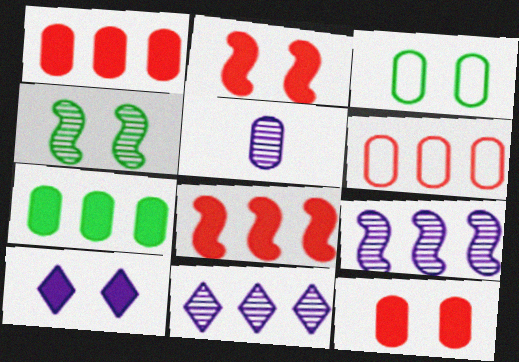[[1, 3, 5]]